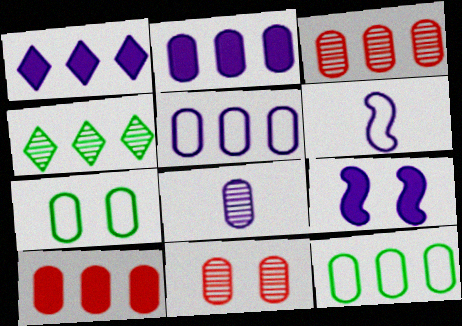[[2, 3, 12], 
[7, 8, 10]]